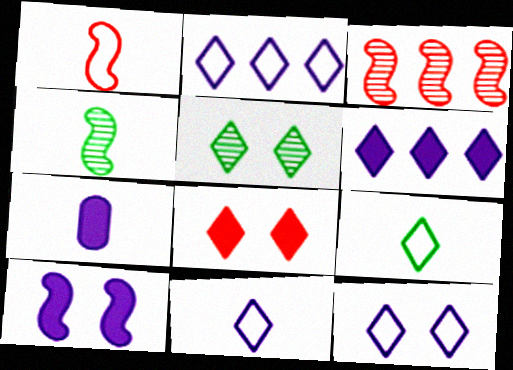[[2, 11, 12], 
[5, 8, 12], 
[6, 7, 10]]